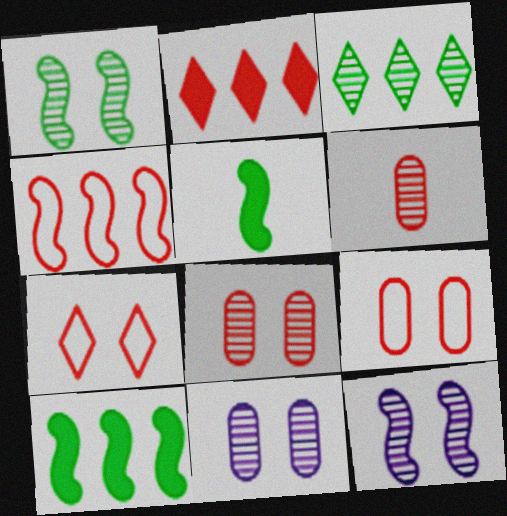[[3, 6, 12], 
[4, 5, 12]]